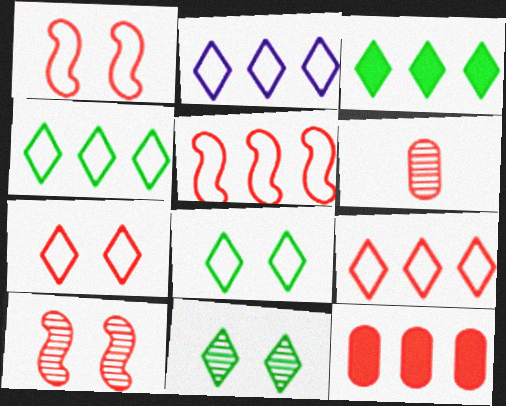[[2, 4, 9]]